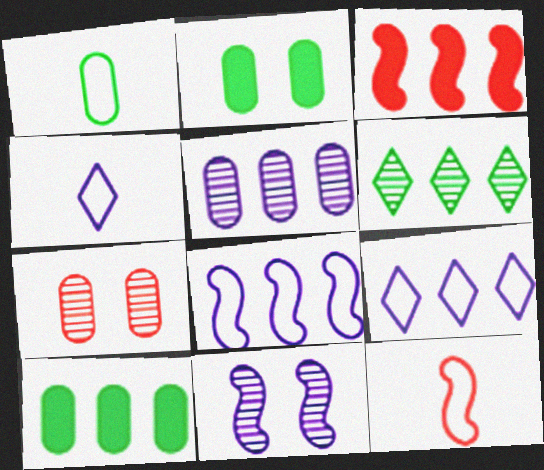[[1, 4, 12]]